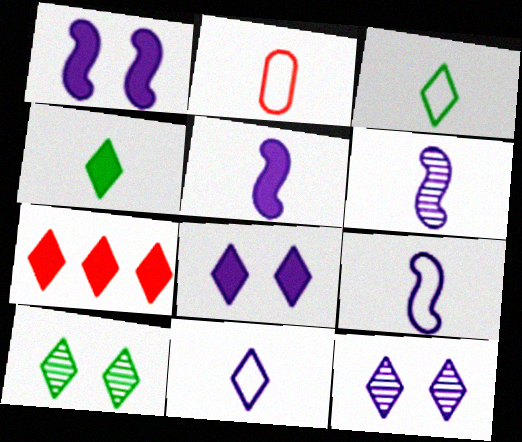[[2, 3, 9], 
[2, 4, 6], 
[3, 7, 12], 
[4, 7, 8], 
[5, 6, 9], 
[7, 10, 11]]